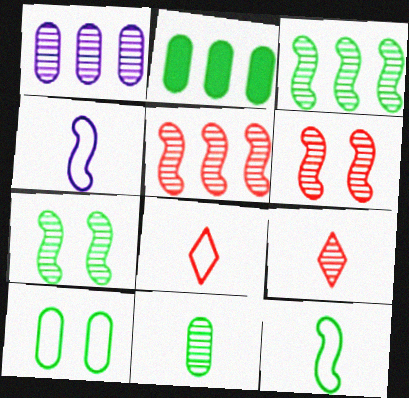[[1, 7, 9], 
[2, 10, 11]]